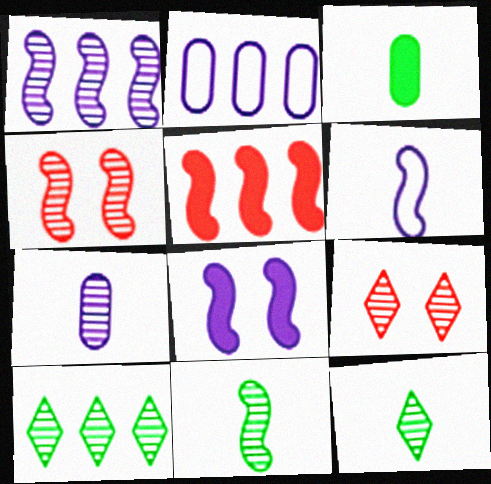[[1, 4, 11], 
[1, 6, 8], 
[2, 5, 10], 
[4, 7, 10]]